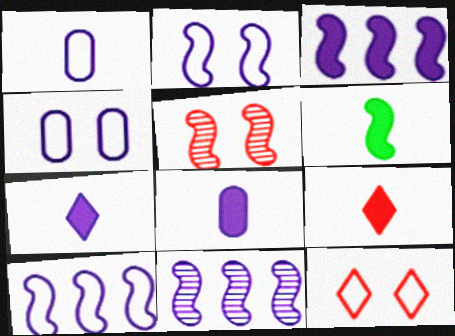[[3, 10, 11], 
[4, 7, 11], 
[5, 6, 10], 
[6, 8, 9]]